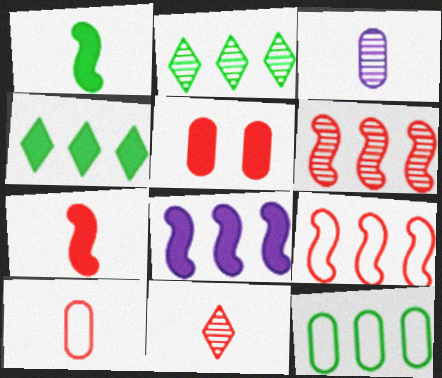[[3, 5, 12], 
[5, 9, 11], 
[7, 10, 11]]